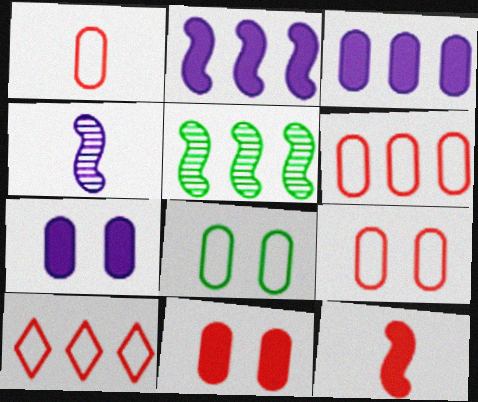[[1, 6, 9], 
[3, 5, 10]]